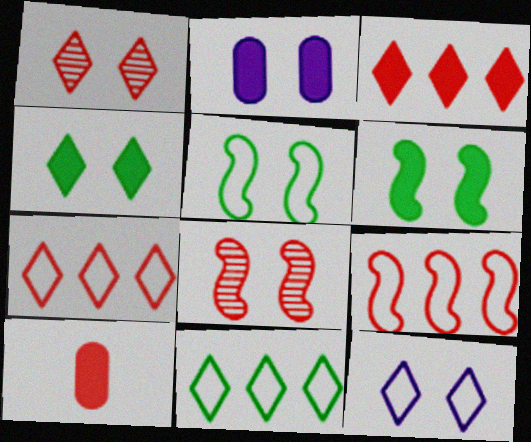[[1, 2, 5], 
[1, 4, 12], 
[1, 9, 10], 
[7, 8, 10]]